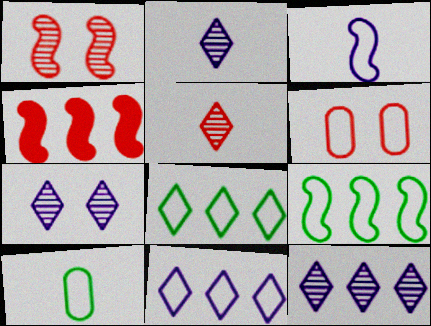[[2, 7, 12], 
[3, 6, 8], 
[4, 5, 6], 
[4, 7, 10]]